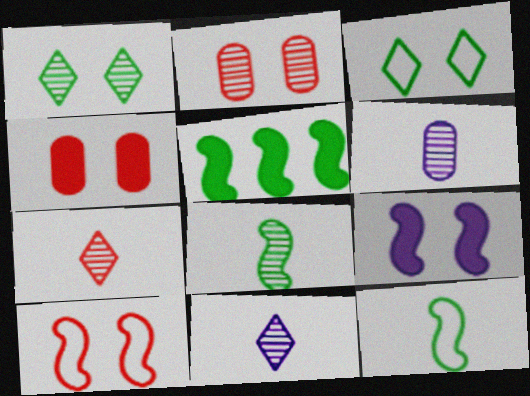[[2, 3, 9], 
[6, 7, 8]]